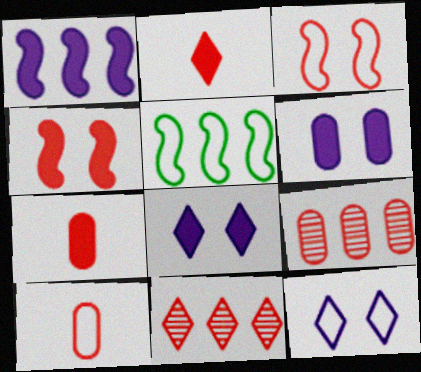[[2, 3, 9], 
[3, 7, 11], 
[4, 10, 11], 
[5, 10, 12]]